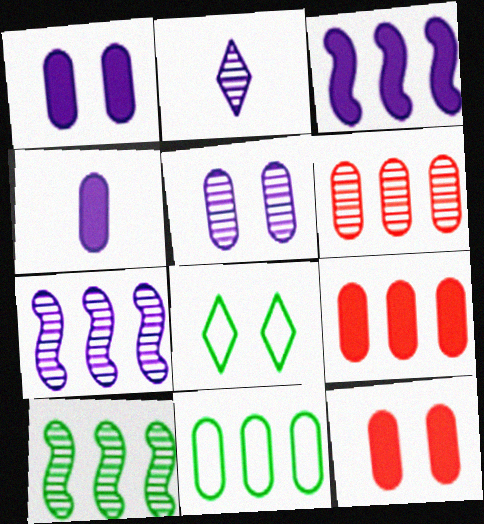[[2, 5, 7]]